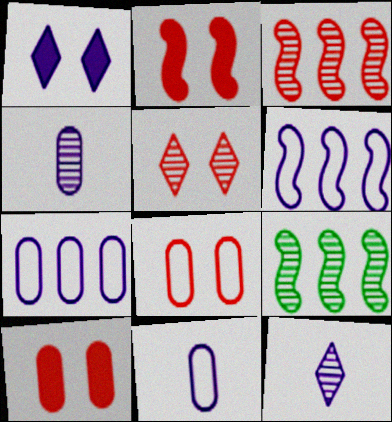[[1, 4, 6], 
[2, 5, 8], 
[4, 5, 9]]